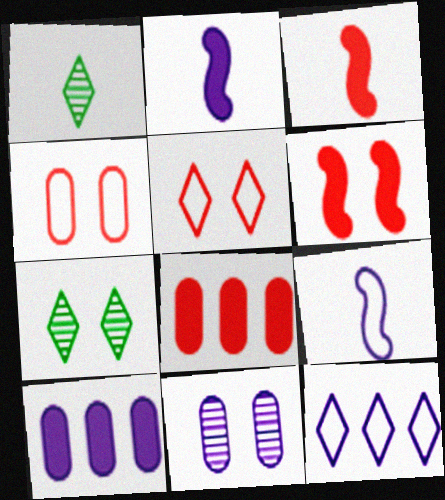[[2, 11, 12], 
[7, 8, 9]]